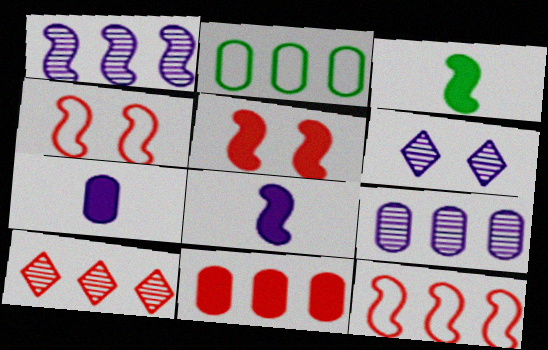[[1, 3, 4], 
[2, 9, 11], 
[10, 11, 12]]